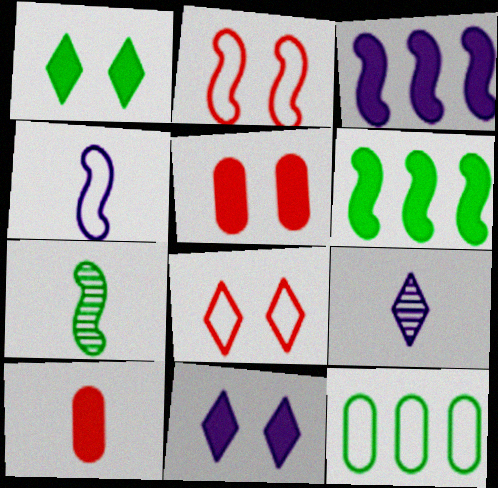[[1, 3, 10], 
[1, 7, 12], 
[2, 3, 7], 
[4, 8, 12], 
[6, 10, 11]]